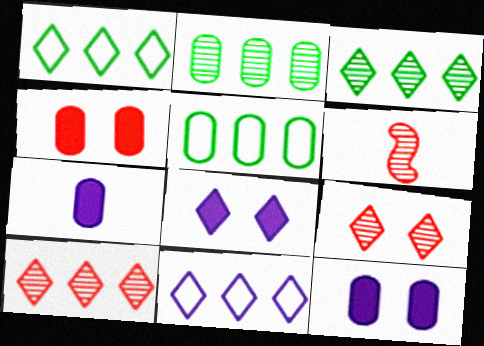[[1, 6, 12], 
[5, 6, 8]]